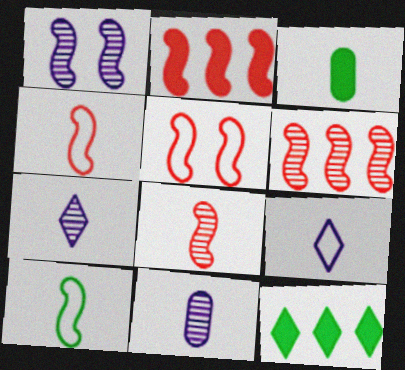[[1, 2, 10], 
[2, 5, 8], 
[3, 4, 7], 
[3, 8, 9], 
[5, 11, 12]]